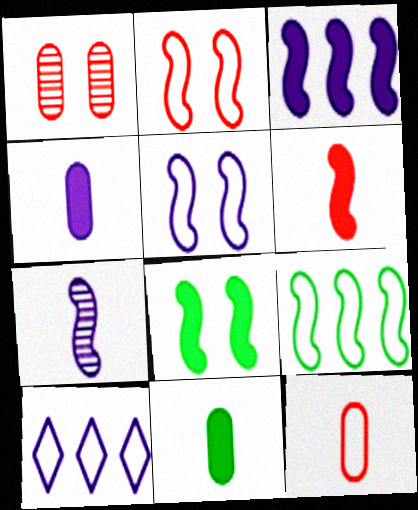[[3, 5, 7], 
[3, 6, 8]]